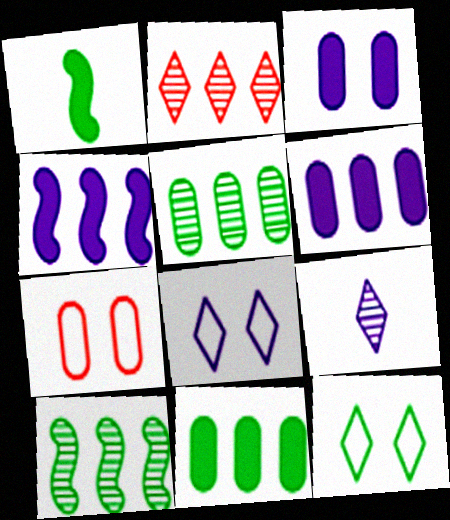[[1, 5, 12]]